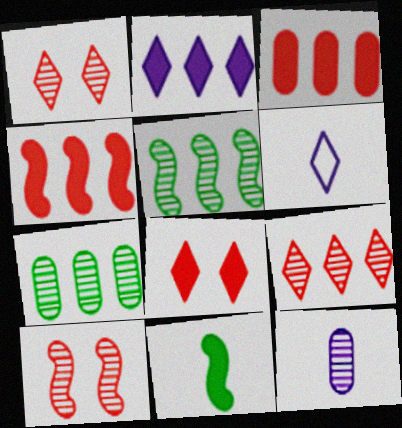[[1, 5, 12]]